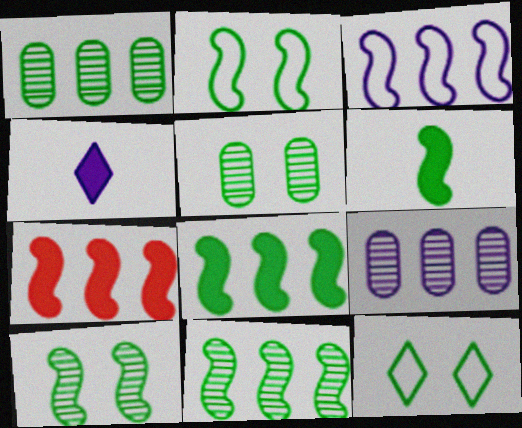[[1, 6, 12], 
[2, 6, 11], 
[3, 7, 11]]